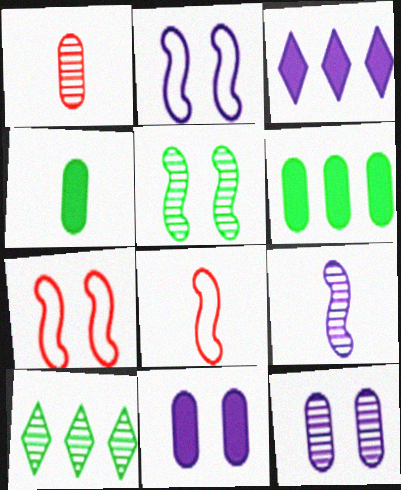[[8, 10, 11]]